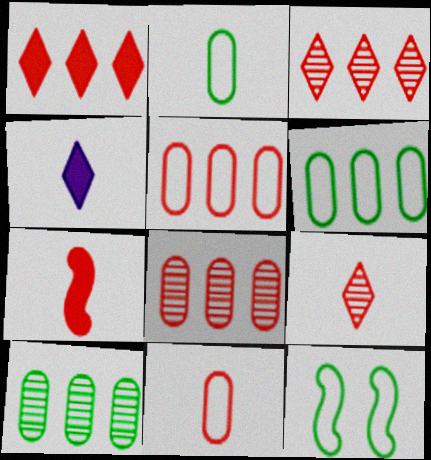[[4, 8, 12], 
[7, 9, 11]]